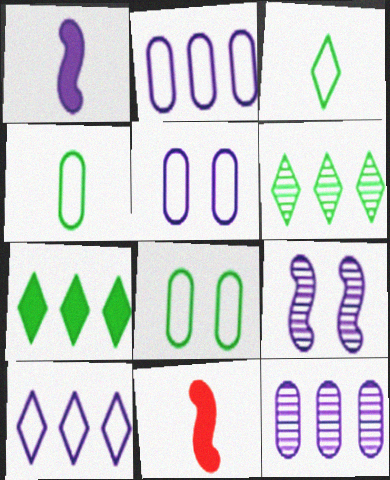[[5, 6, 11]]